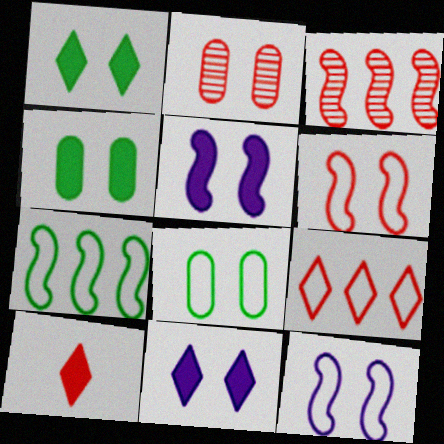[[1, 2, 12]]